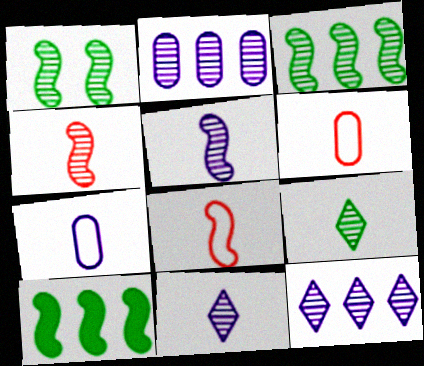[]